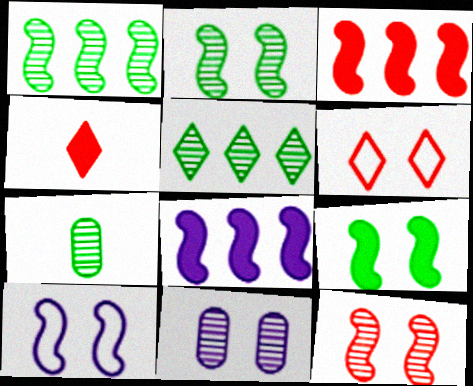[[2, 5, 7], 
[6, 7, 8], 
[6, 9, 11], 
[9, 10, 12]]